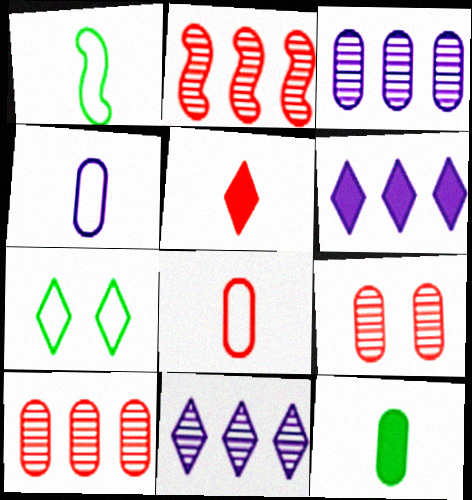[[1, 6, 9], 
[5, 7, 11]]